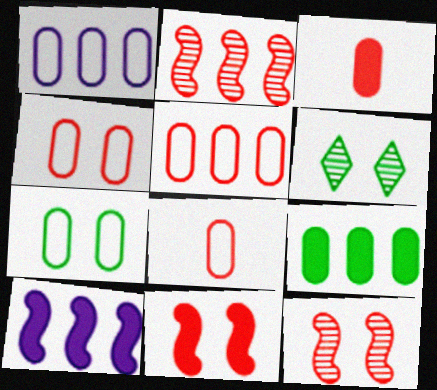[[1, 7, 8], 
[4, 5, 8], 
[6, 8, 10]]